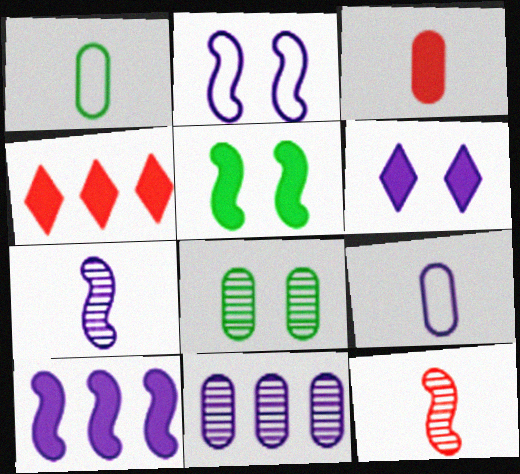[[2, 7, 10]]